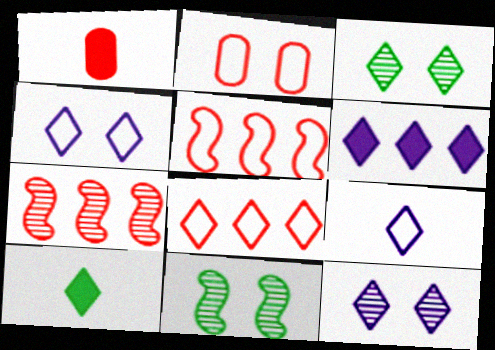[[6, 9, 12], 
[8, 10, 12]]